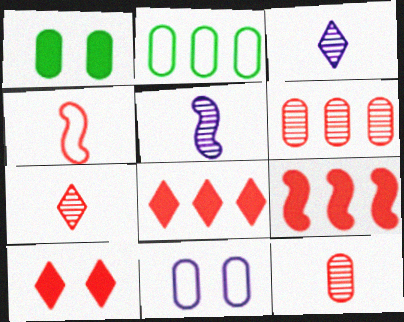[[2, 5, 10], 
[4, 6, 10]]